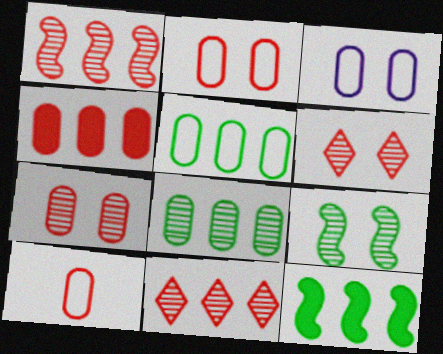[[3, 5, 10], 
[4, 7, 10]]